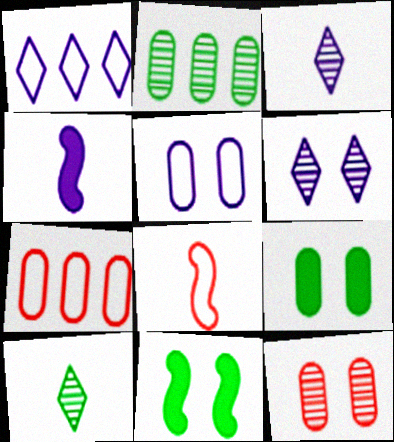[[3, 7, 11], 
[5, 9, 12]]